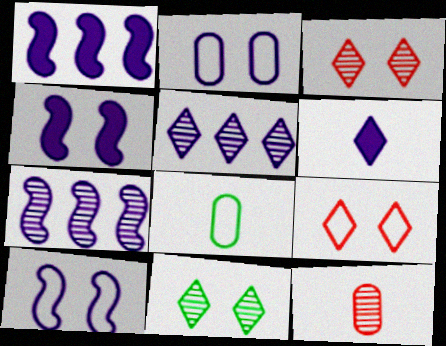[[1, 3, 8], 
[2, 6, 7], 
[7, 11, 12]]